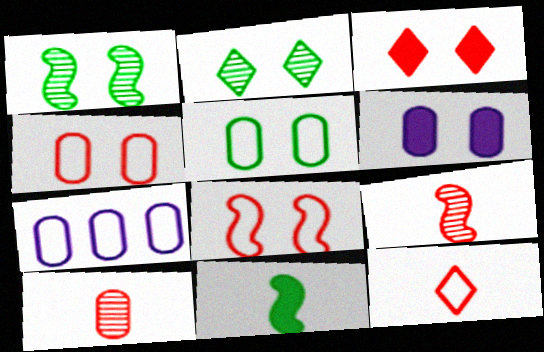[[2, 6, 8]]